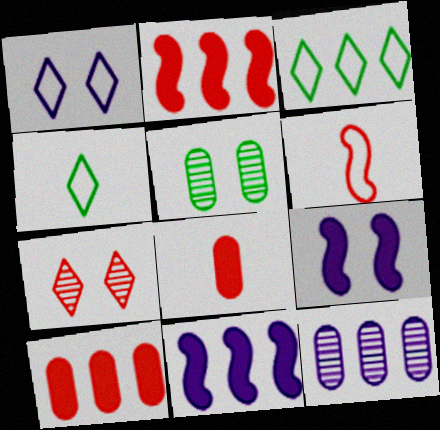[[2, 3, 12], 
[6, 7, 10]]